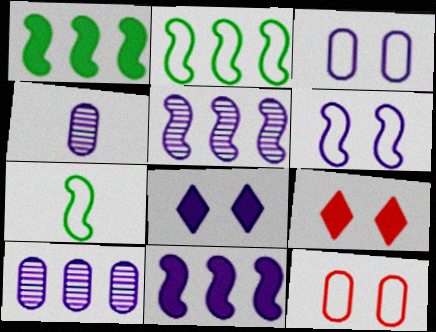[[2, 4, 9], 
[7, 9, 10]]